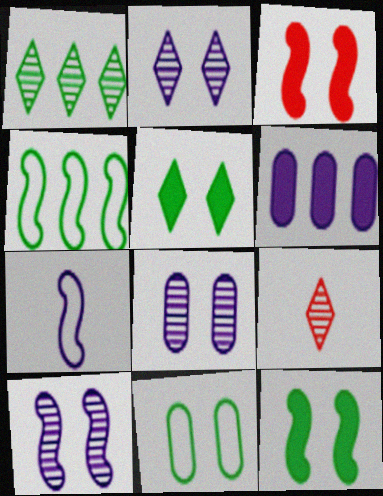[[1, 2, 9], 
[2, 3, 11], 
[2, 6, 7], 
[2, 8, 10]]